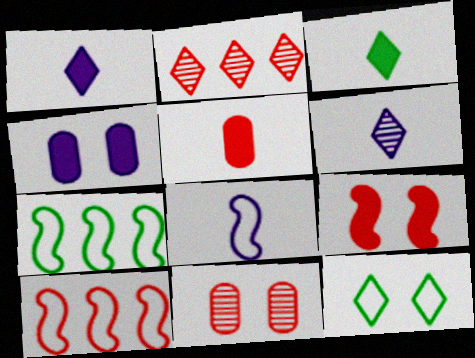[[1, 2, 12], 
[1, 7, 11]]